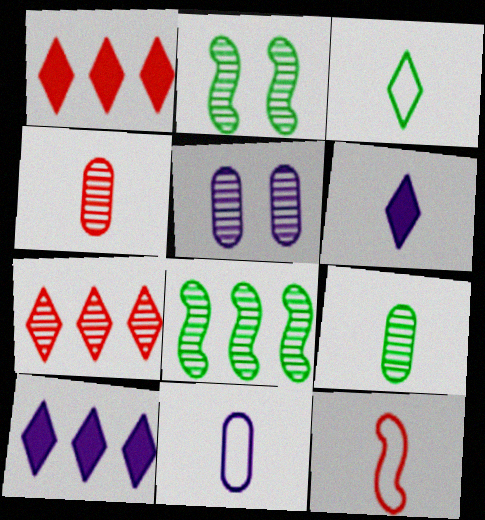[[1, 2, 11], 
[3, 11, 12], 
[6, 9, 12]]